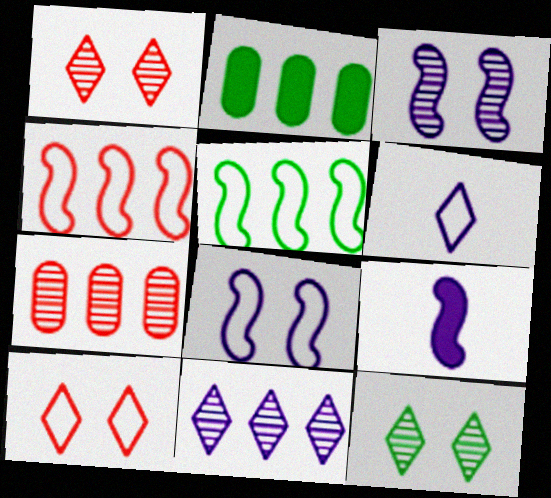[[2, 4, 11]]